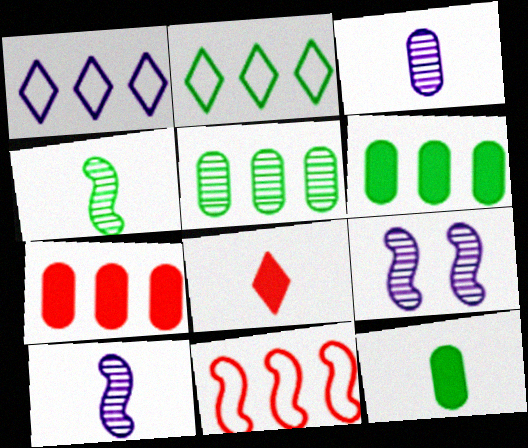[]